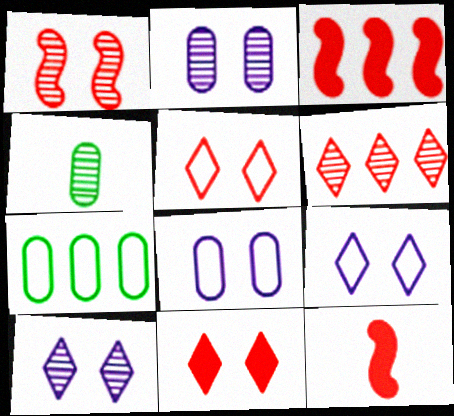[[3, 4, 9], 
[7, 10, 12]]